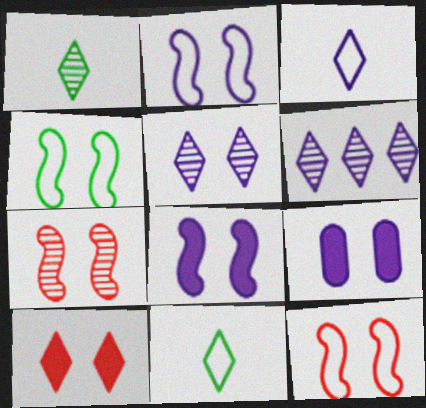[[2, 4, 12], 
[2, 5, 9], 
[4, 7, 8], 
[6, 10, 11]]